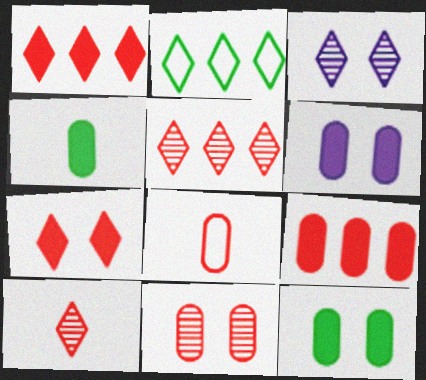[[4, 6, 9], 
[8, 9, 11]]